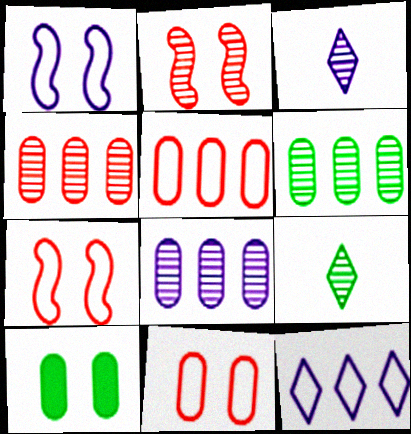[[2, 3, 6], 
[2, 8, 9], 
[4, 6, 8]]